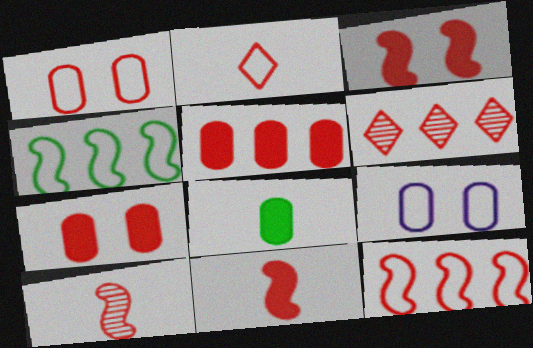[[1, 2, 12], 
[1, 6, 11], 
[2, 4, 9], 
[3, 10, 12], 
[5, 6, 12]]